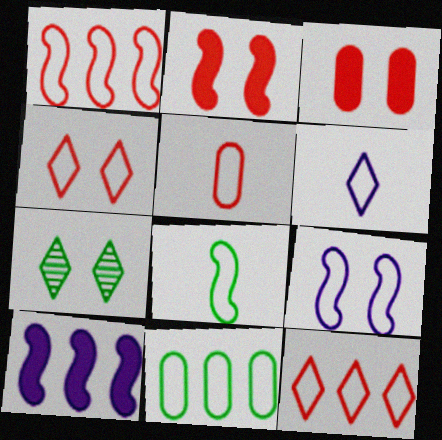[[1, 4, 5], 
[1, 8, 9], 
[3, 7, 9], 
[5, 6, 8], 
[5, 7, 10]]